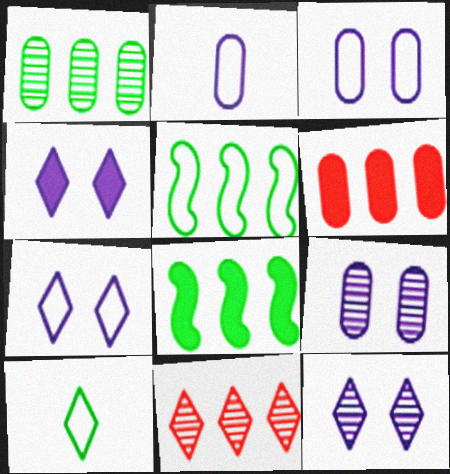[[4, 7, 12], 
[4, 10, 11]]